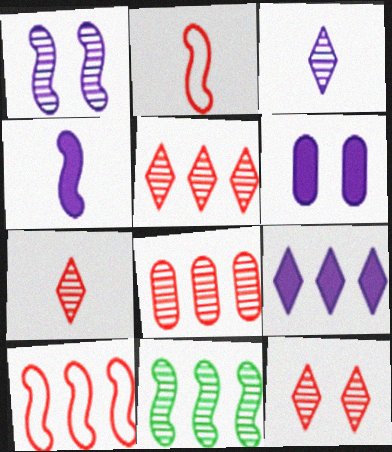[[4, 6, 9], 
[5, 7, 12]]